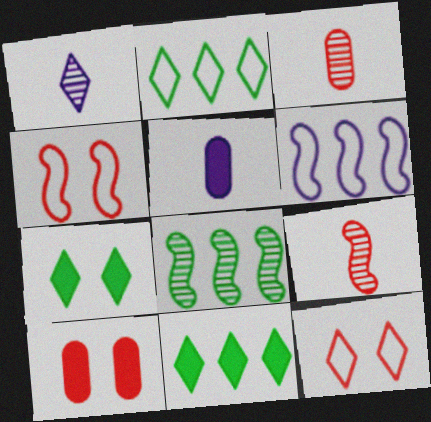[[1, 11, 12], 
[3, 6, 7], 
[5, 8, 12]]